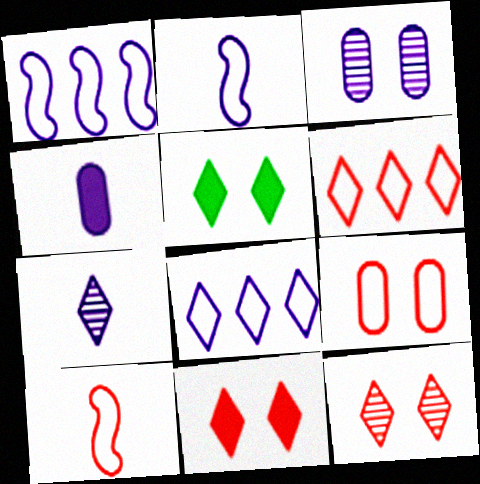[[2, 4, 7], 
[5, 6, 7], 
[6, 9, 10]]